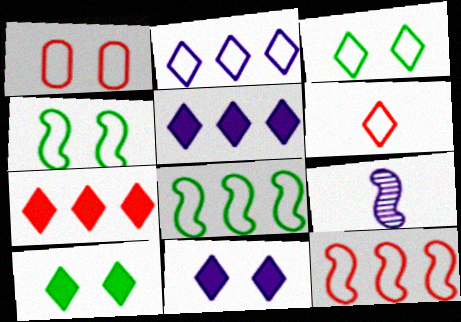[[1, 6, 12], 
[2, 3, 6]]